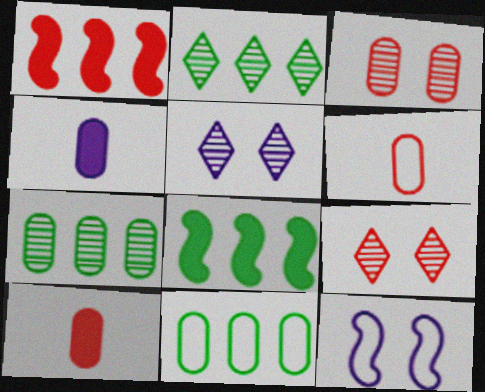[[1, 6, 9], 
[2, 8, 11], 
[2, 10, 12], 
[3, 4, 11], 
[5, 6, 8]]